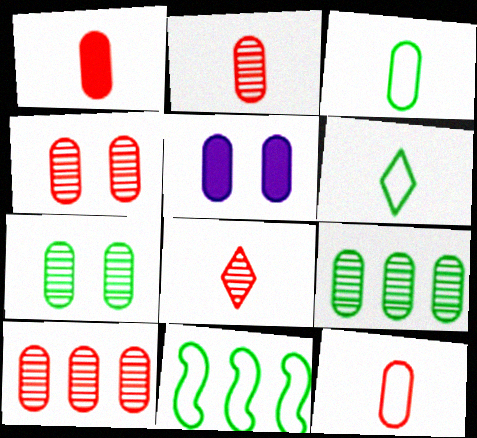[[1, 2, 12], 
[2, 4, 10], 
[3, 5, 10], 
[5, 8, 11], 
[5, 9, 12]]